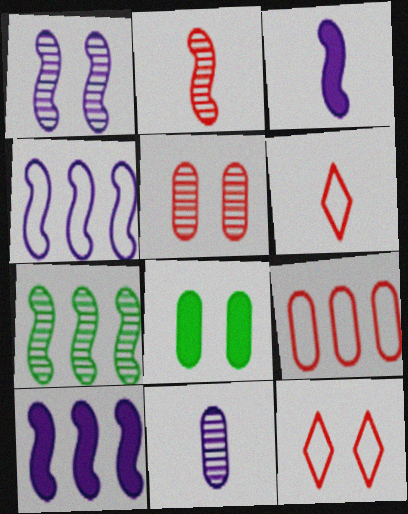[[1, 2, 7], 
[1, 3, 4], 
[1, 8, 12], 
[8, 9, 11]]